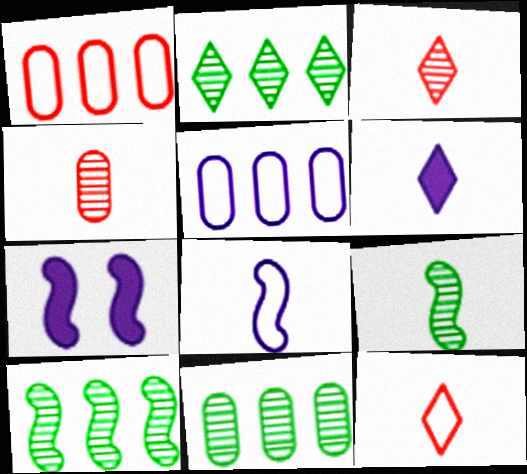[[2, 10, 11], 
[7, 11, 12]]